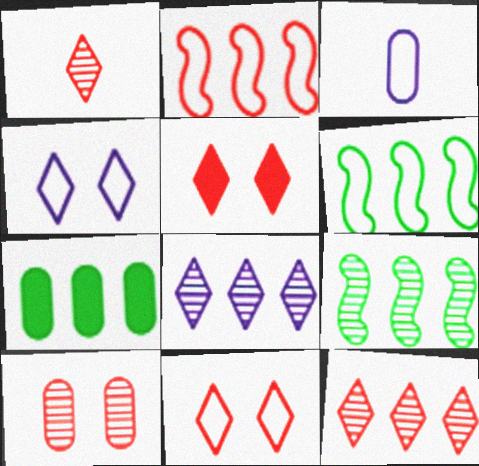[[2, 7, 8], 
[3, 5, 9], 
[3, 6, 11], 
[3, 7, 10]]